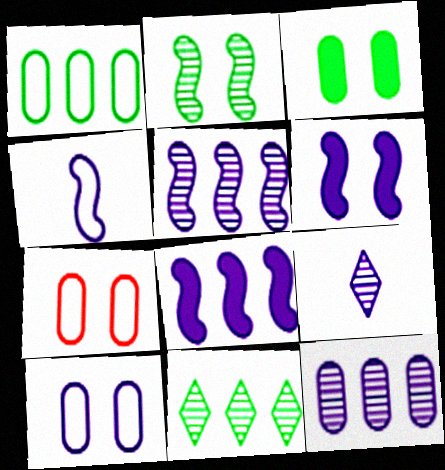[[4, 5, 6], 
[8, 9, 10]]